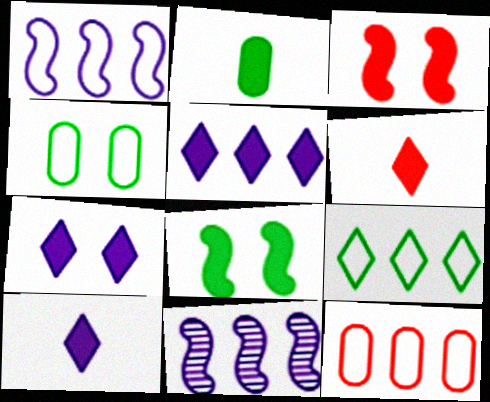[[1, 9, 12], 
[2, 3, 5], 
[4, 6, 11], 
[5, 7, 10]]